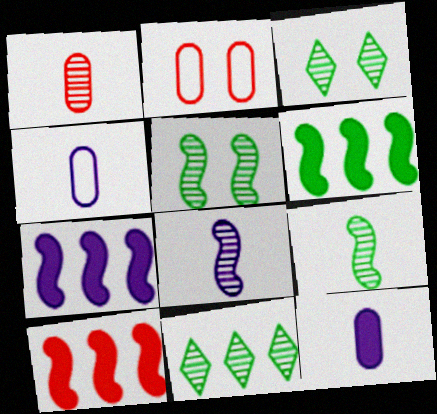[[3, 4, 10], 
[6, 7, 10]]